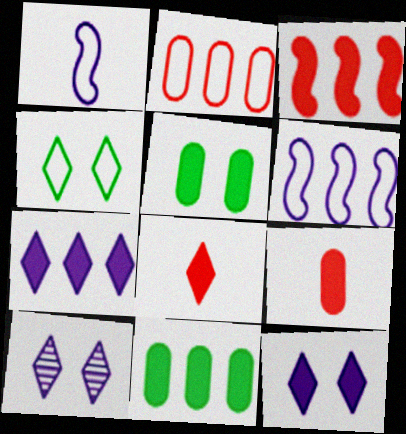[[1, 2, 4], 
[3, 7, 11]]